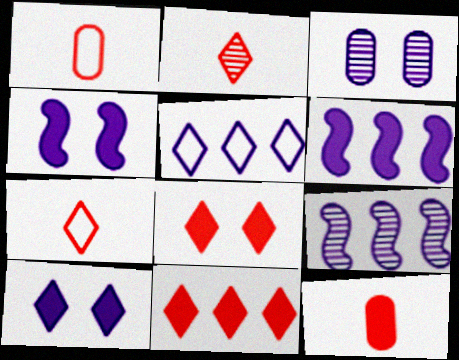[]